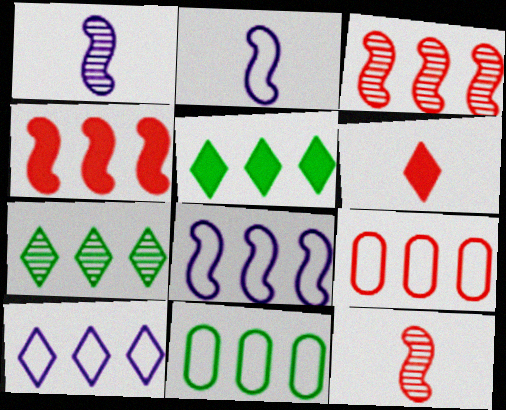[]